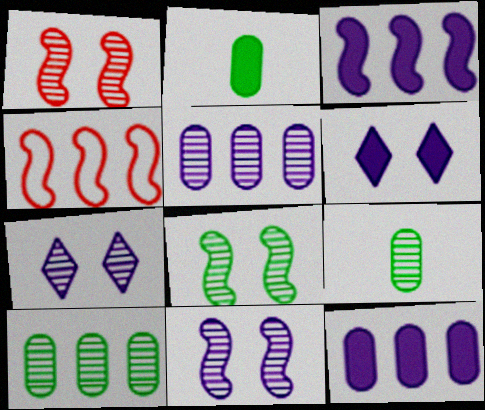[[1, 8, 11], 
[2, 4, 7], 
[4, 6, 9]]